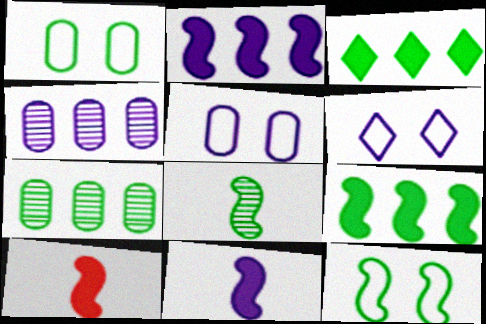[[1, 3, 8], 
[4, 6, 11], 
[6, 7, 10], 
[8, 9, 12]]